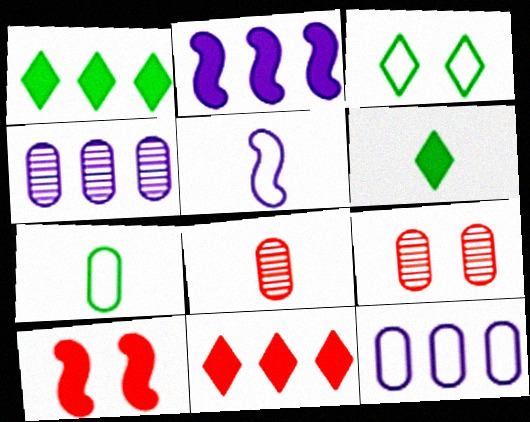[[1, 5, 9], 
[2, 3, 8], 
[5, 6, 8]]